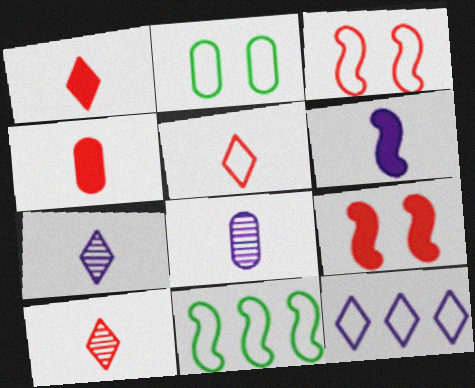[[1, 5, 10]]